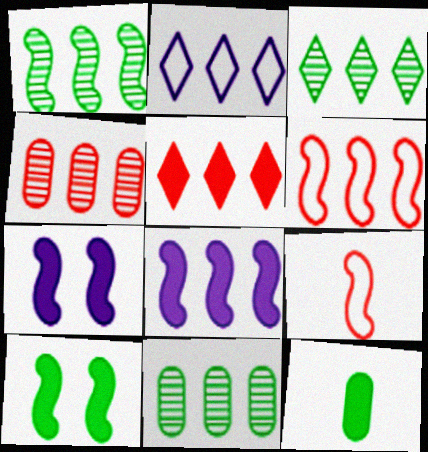[[1, 3, 11], 
[1, 6, 8], 
[1, 7, 9], 
[2, 3, 5], 
[4, 5, 6], 
[5, 7, 12]]